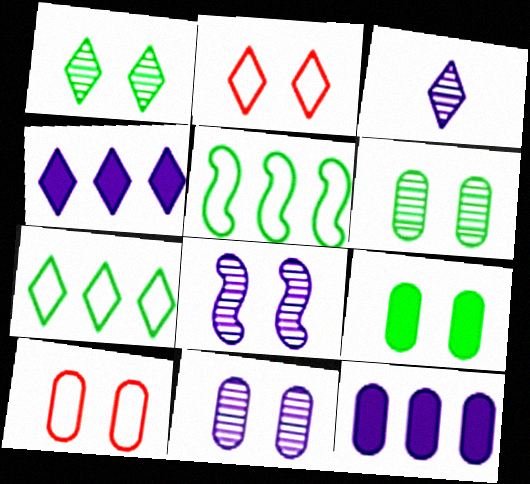[[2, 8, 9], 
[9, 10, 11]]